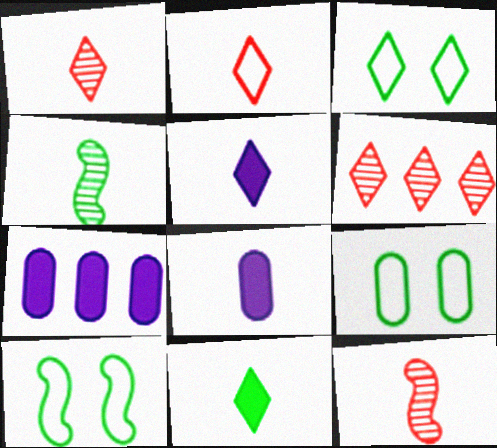[[1, 7, 10], 
[2, 4, 8], 
[3, 5, 6], 
[3, 7, 12], 
[3, 9, 10], 
[6, 8, 10]]